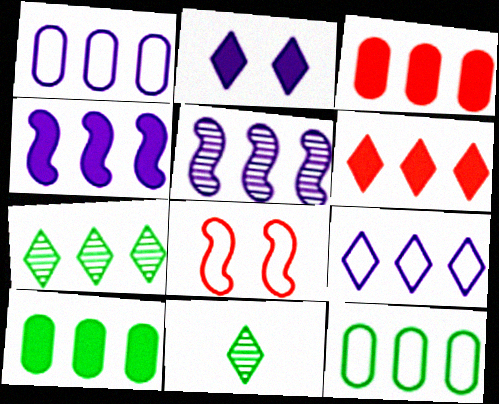[[4, 6, 10], 
[5, 6, 12], 
[6, 7, 9]]